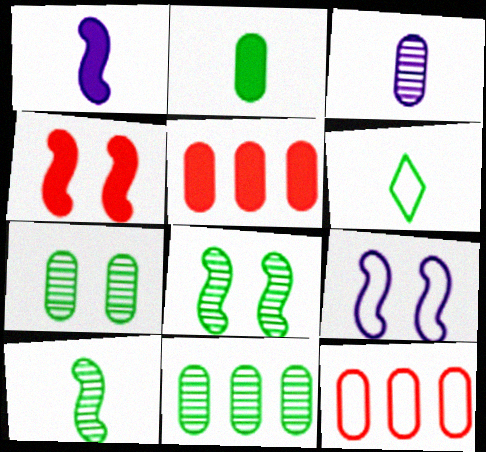[[2, 6, 10], 
[4, 8, 9], 
[6, 9, 12]]